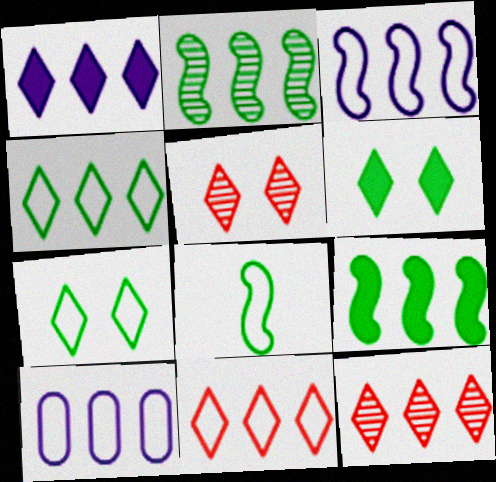[[1, 4, 12], 
[9, 10, 12]]